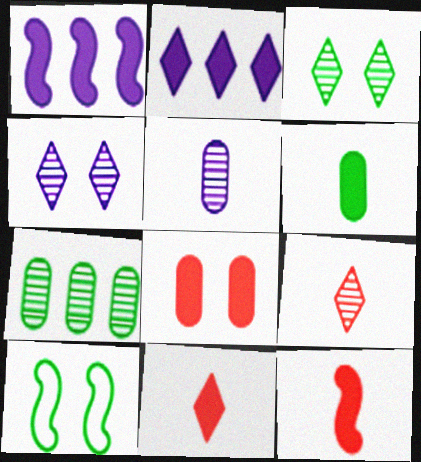[[4, 8, 10]]